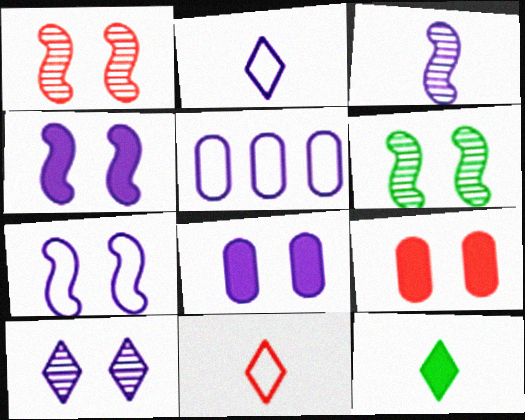[[1, 5, 12], 
[2, 5, 7], 
[7, 8, 10]]